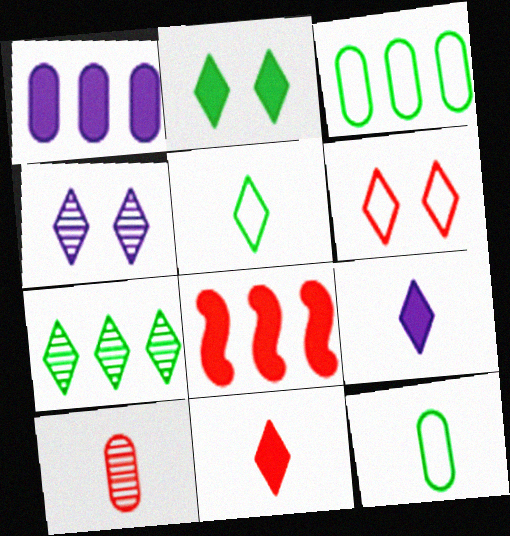[[2, 4, 6], 
[2, 5, 7], 
[4, 8, 12], 
[6, 7, 9], 
[6, 8, 10]]